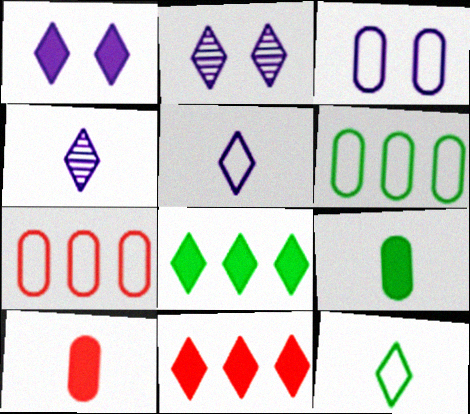[[2, 11, 12]]